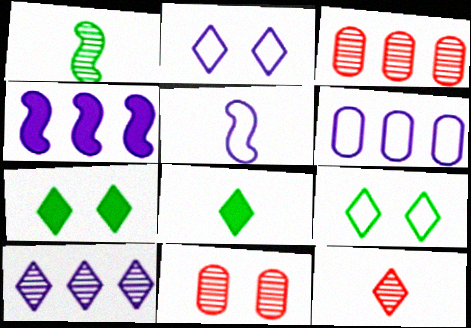[[1, 10, 11], 
[2, 5, 6], 
[3, 5, 7], 
[4, 6, 10]]